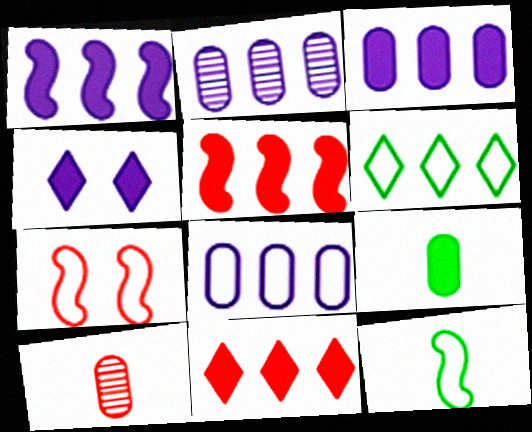[[2, 3, 8], 
[2, 5, 6], 
[4, 5, 9], 
[7, 10, 11]]